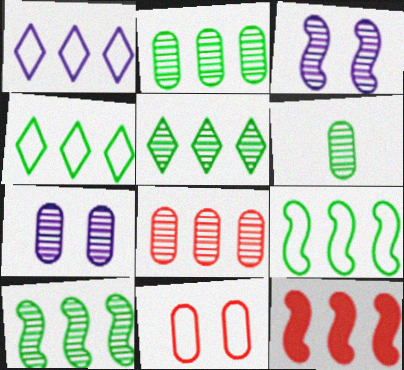[[1, 2, 12], 
[2, 5, 10], 
[6, 7, 8]]